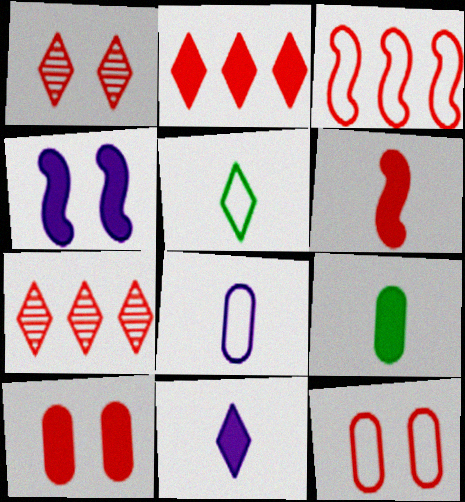[[2, 4, 9], 
[2, 6, 10], 
[6, 7, 12], 
[6, 9, 11]]